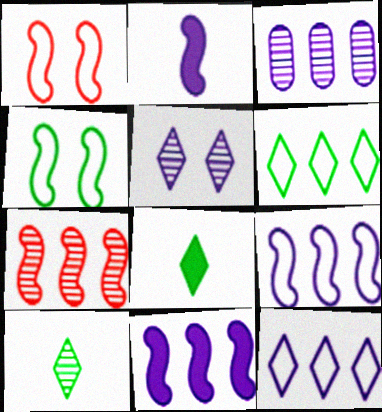[[1, 3, 8], 
[2, 4, 7], 
[3, 11, 12]]